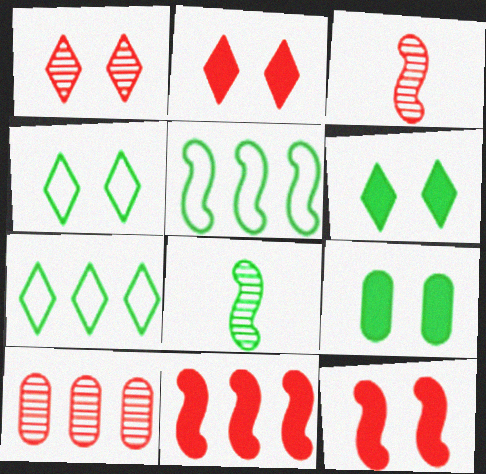[[1, 3, 10], 
[7, 8, 9]]